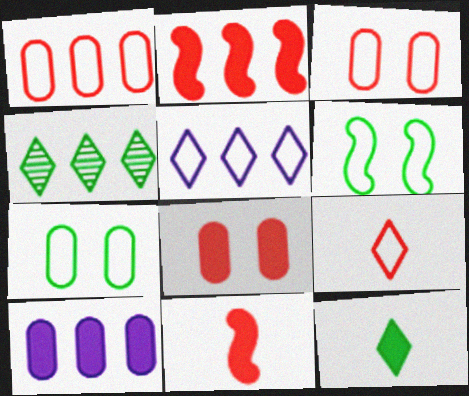[]